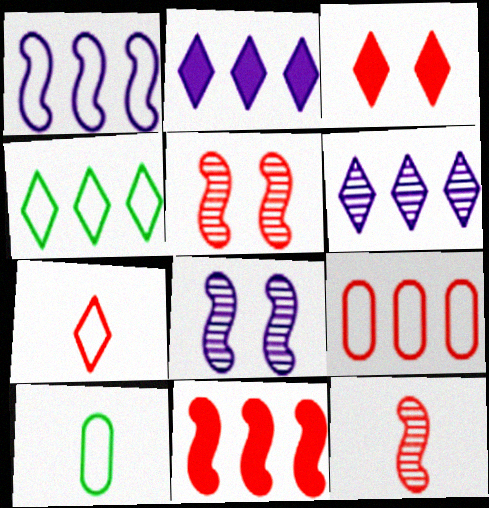[[1, 4, 9], 
[2, 5, 10], 
[3, 9, 12]]